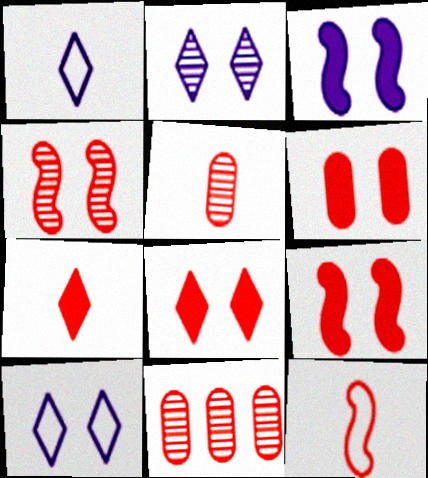[[5, 7, 12], 
[6, 8, 9], 
[8, 11, 12]]